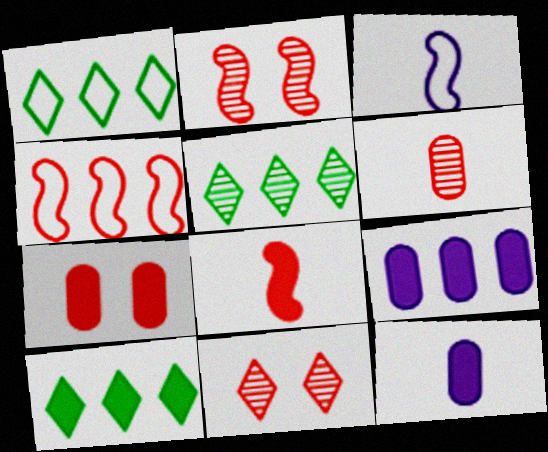[[1, 2, 12], 
[1, 5, 10], 
[2, 4, 8], 
[3, 5, 7], 
[4, 5, 9]]